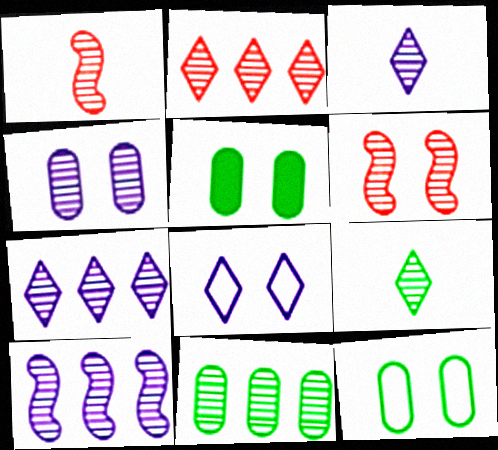[[2, 10, 11], 
[3, 4, 10], 
[3, 6, 11], 
[5, 6, 8]]